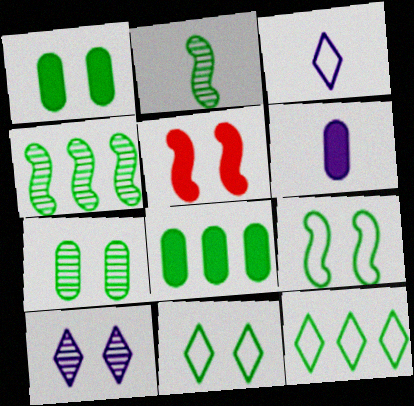[[1, 2, 12], 
[2, 8, 11], 
[4, 8, 12]]